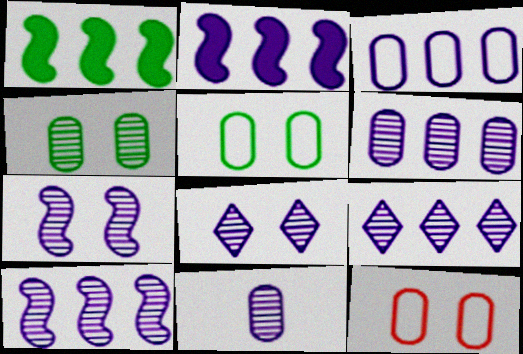[[2, 3, 9], 
[6, 9, 10], 
[7, 9, 11], 
[8, 10, 11]]